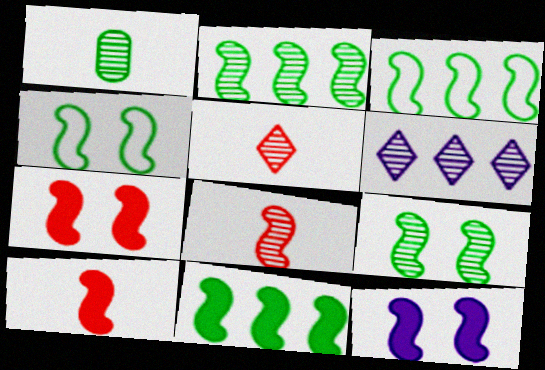[[2, 3, 11], 
[3, 8, 12], 
[10, 11, 12]]